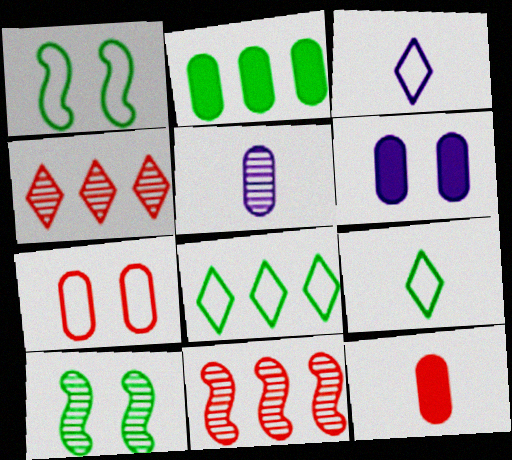[[2, 5, 7], 
[2, 6, 12], 
[2, 9, 10], 
[4, 5, 10], 
[6, 9, 11]]